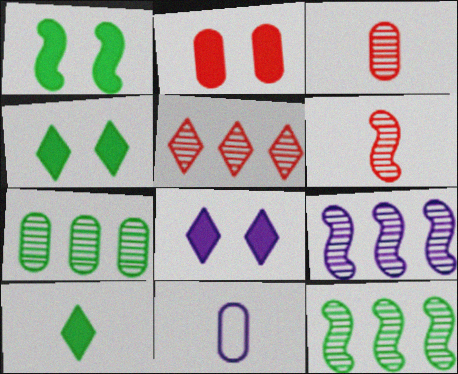[[1, 2, 8], 
[1, 5, 11], 
[2, 7, 11], 
[5, 7, 9], 
[6, 10, 11], 
[8, 9, 11]]